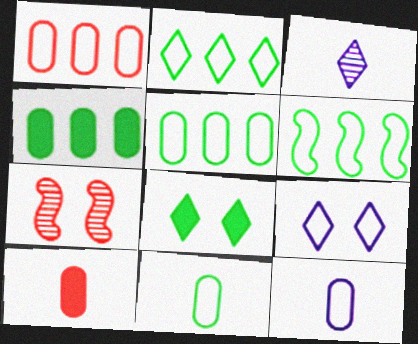[[2, 5, 6]]